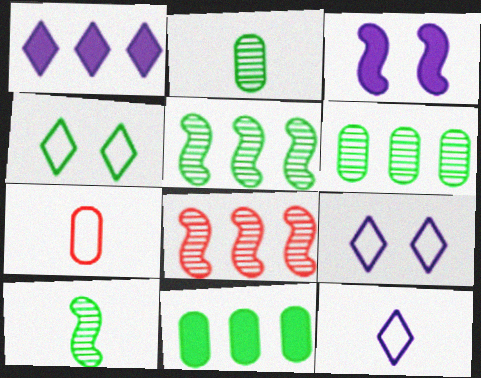[[4, 10, 11]]